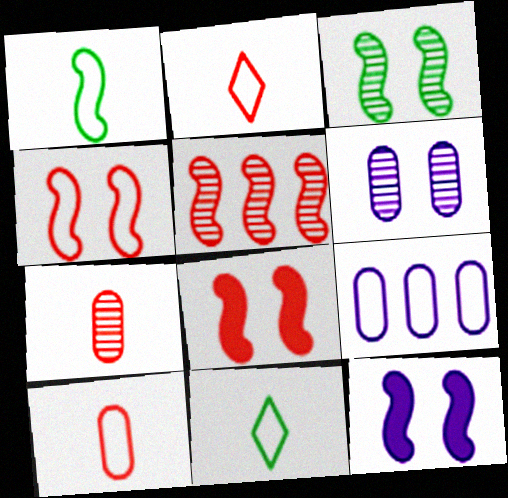[[1, 5, 12], 
[3, 4, 12], 
[4, 9, 11]]